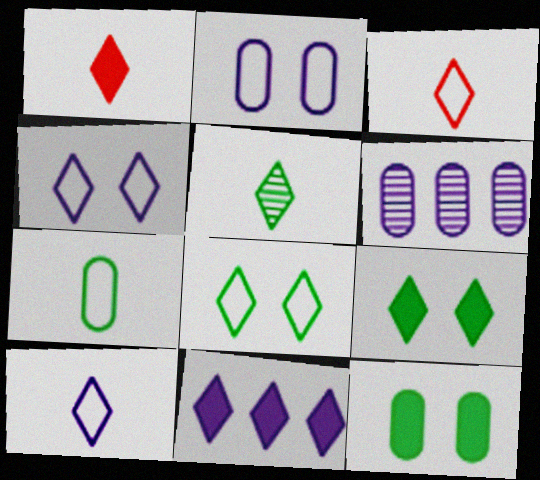[[1, 5, 10], 
[1, 9, 11]]